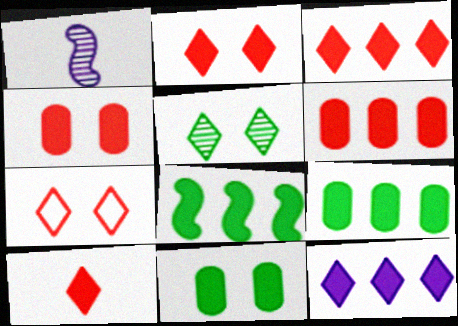[[1, 7, 9], 
[2, 3, 10], 
[6, 8, 12]]